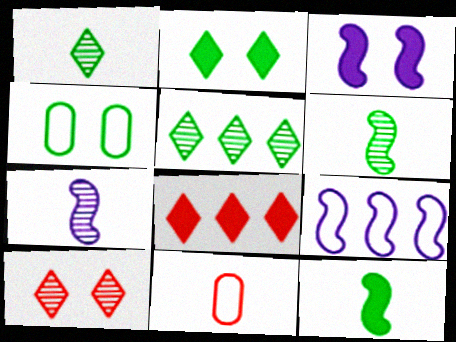[[3, 4, 10], 
[3, 5, 11], 
[3, 7, 9], 
[4, 5, 12], 
[4, 7, 8]]